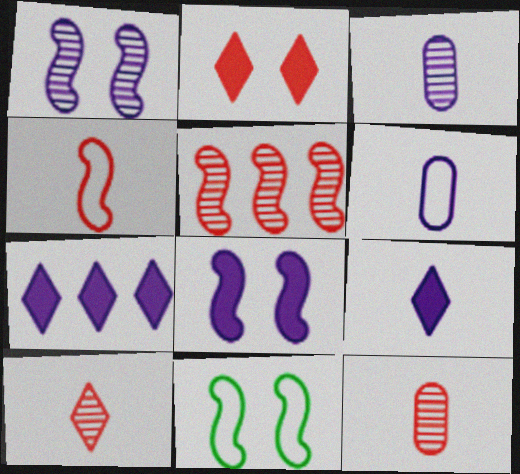[[1, 6, 7], 
[7, 11, 12]]